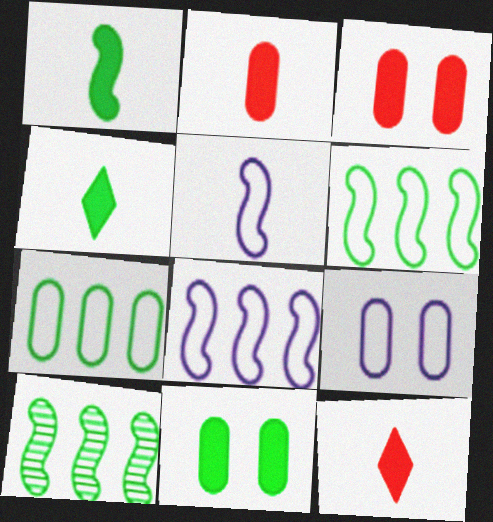[[9, 10, 12]]